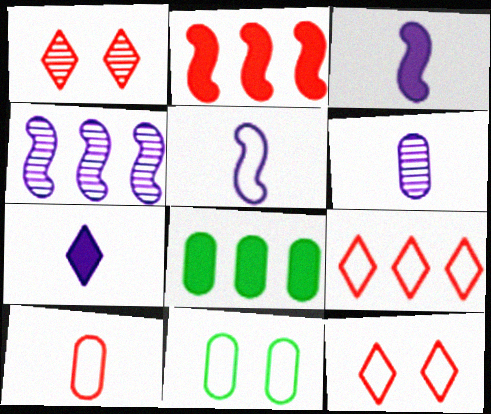[[1, 2, 10], 
[1, 5, 8], 
[4, 8, 9], 
[5, 6, 7], 
[5, 9, 11]]